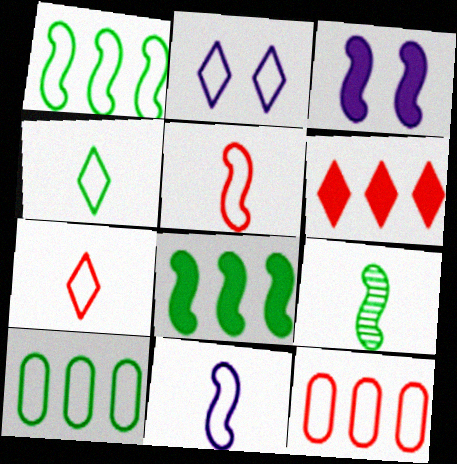[[2, 5, 10]]